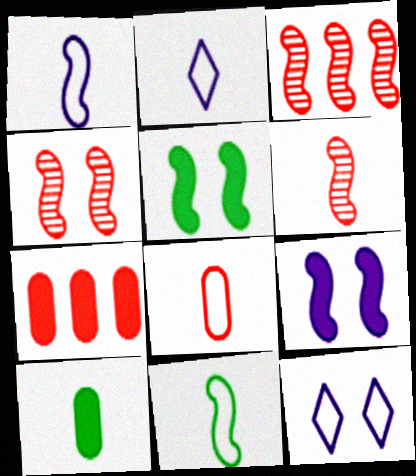[[1, 3, 5], 
[2, 6, 10], 
[2, 8, 11], 
[3, 4, 6], 
[3, 9, 11], 
[3, 10, 12]]